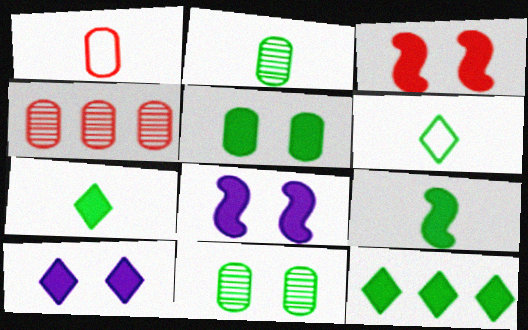[[2, 6, 9], 
[3, 5, 10], 
[4, 6, 8], 
[5, 9, 12]]